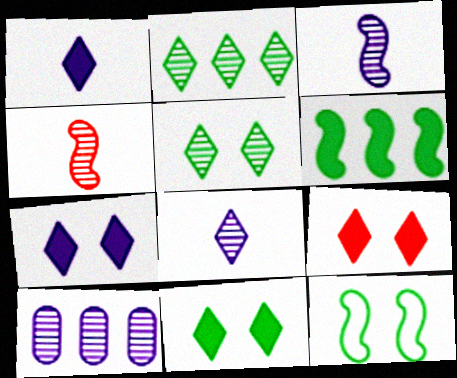[[4, 5, 10], 
[7, 9, 11]]